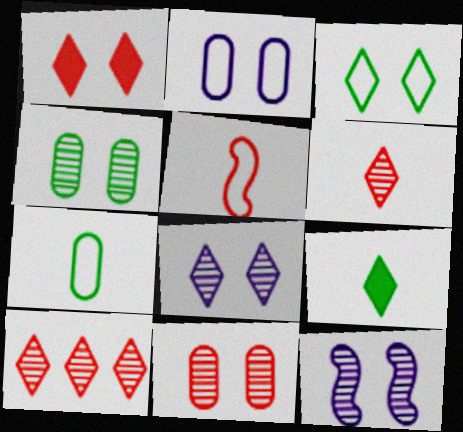[[1, 3, 8]]